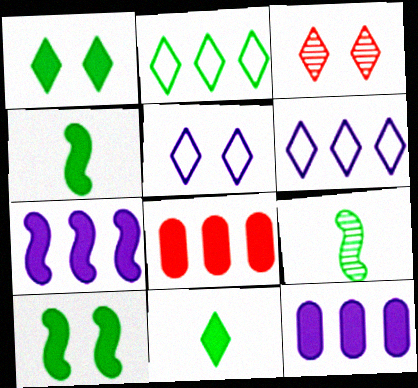[[1, 3, 5], 
[3, 6, 11], 
[5, 8, 9]]